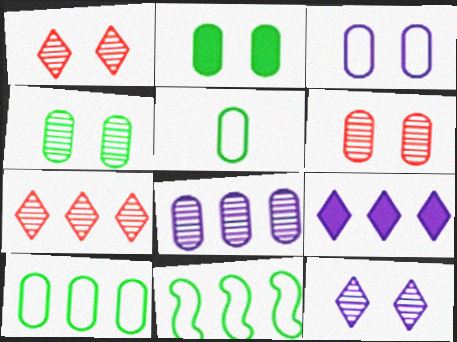[[2, 3, 6]]